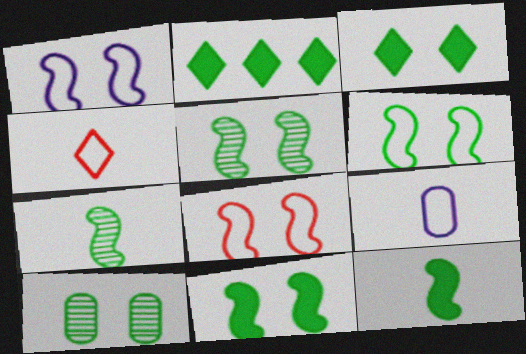[[1, 6, 8], 
[3, 6, 10], 
[5, 6, 11]]